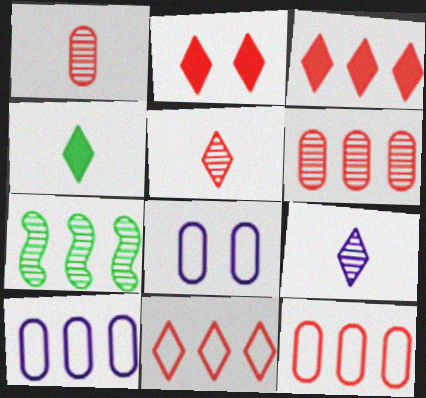[[2, 5, 11], 
[3, 7, 10]]